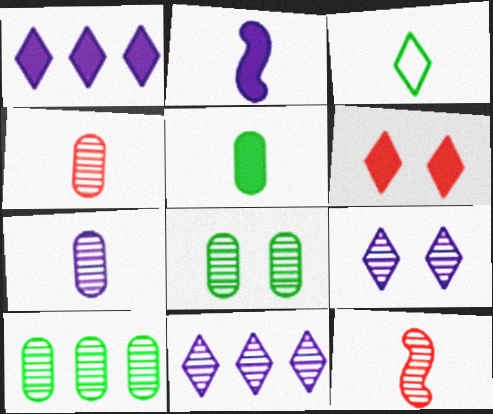[[2, 3, 4], 
[3, 6, 11], 
[8, 11, 12], 
[9, 10, 12]]